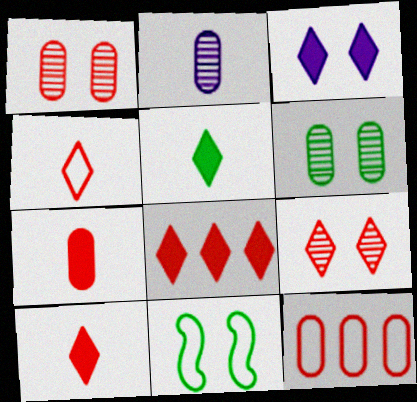[[1, 3, 11], 
[1, 7, 12], 
[2, 8, 11], 
[3, 5, 8], 
[4, 8, 9]]